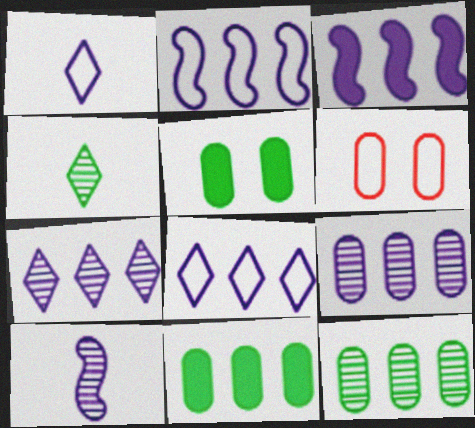[[3, 4, 6], 
[3, 8, 9]]